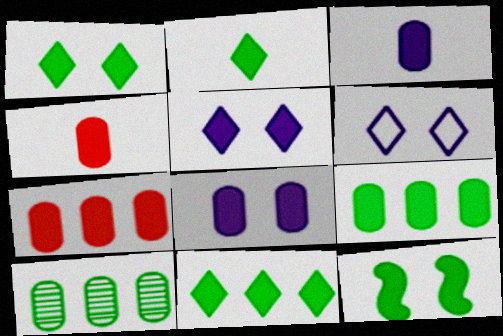[[1, 2, 11], 
[2, 9, 12], 
[4, 8, 9]]